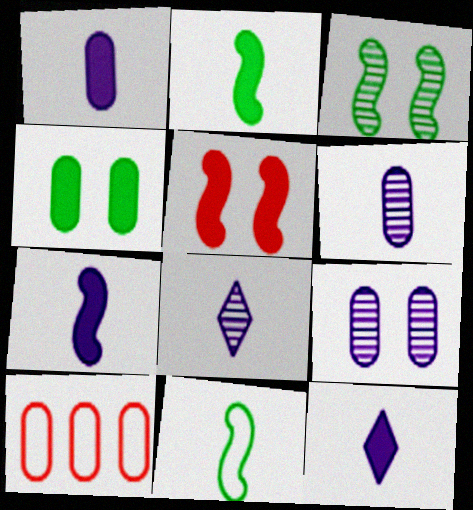[[1, 7, 12], 
[3, 10, 12], 
[4, 6, 10]]